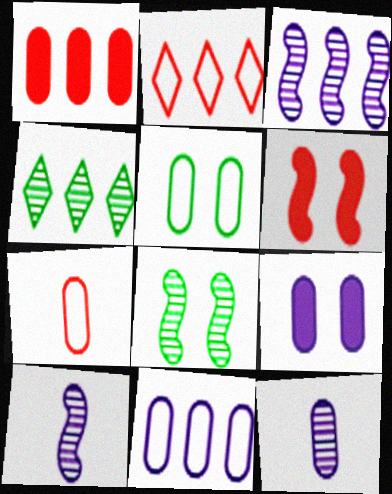[[1, 5, 12], 
[5, 7, 11], 
[9, 11, 12]]